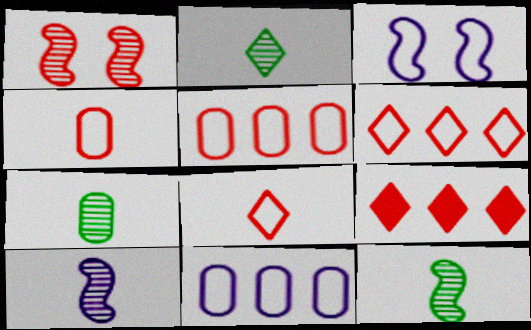[[1, 4, 9], 
[2, 7, 12], 
[3, 7, 9]]